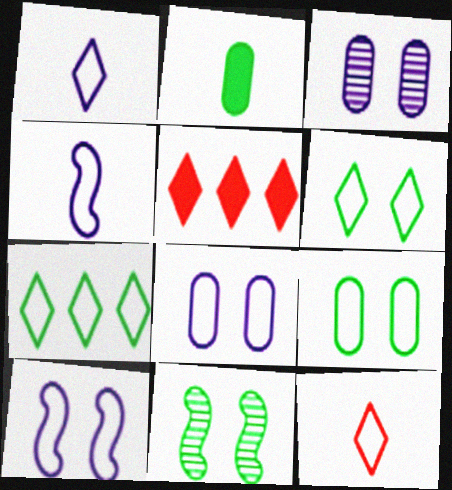[[2, 7, 11]]